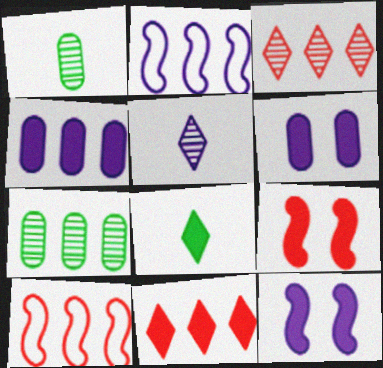[[2, 5, 6], 
[2, 7, 11], 
[4, 8, 9]]